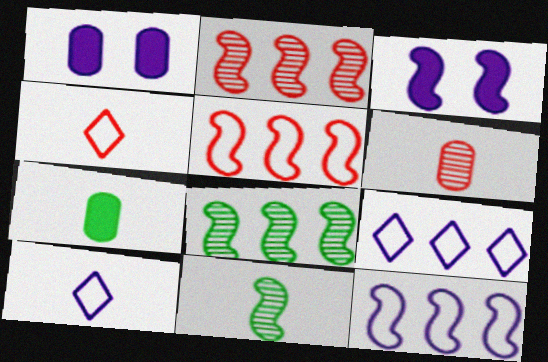[[1, 4, 8], 
[3, 5, 11]]